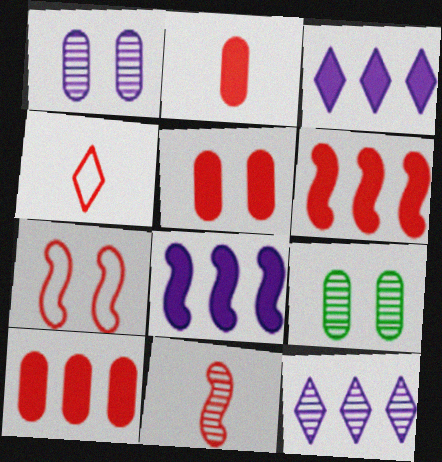[[2, 4, 11], 
[2, 5, 10], 
[4, 8, 9], 
[6, 7, 11], 
[9, 11, 12]]